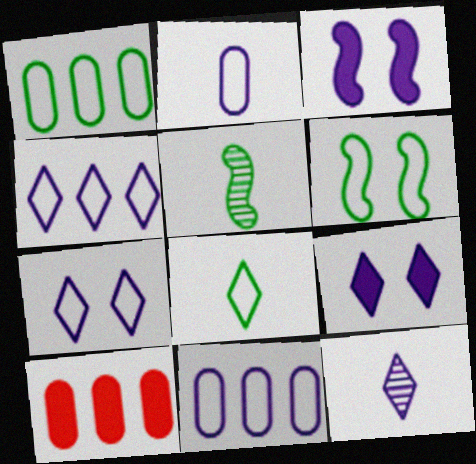[[1, 6, 8], 
[3, 11, 12], 
[4, 9, 12], 
[5, 7, 10], 
[6, 10, 12]]